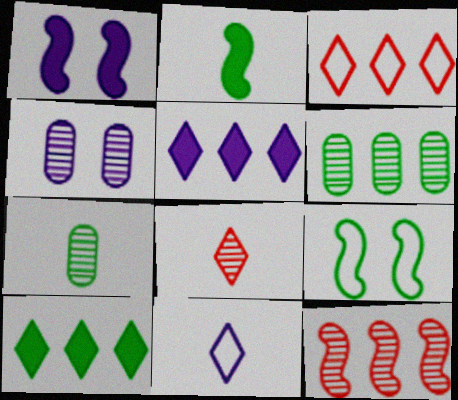[[1, 3, 7], 
[2, 3, 4], 
[7, 9, 10]]